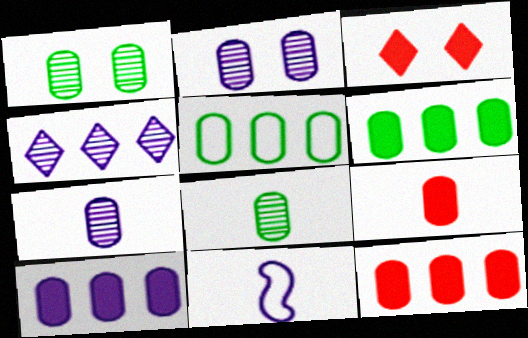[[2, 5, 9], 
[6, 10, 12]]